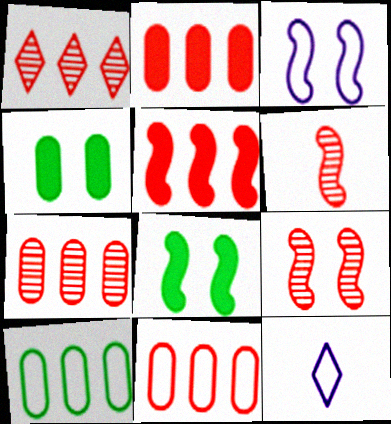[[1, 5, 11], 
[2, 7, 11], 
[3, 8, 9], 
[7, 8, 12]]